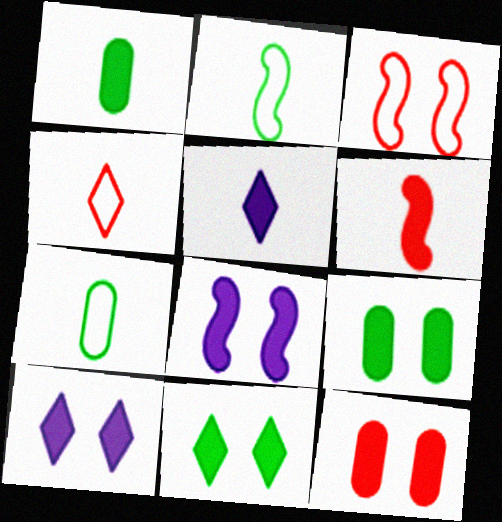[[1, 5, 6], 
[8, 11, 12]]